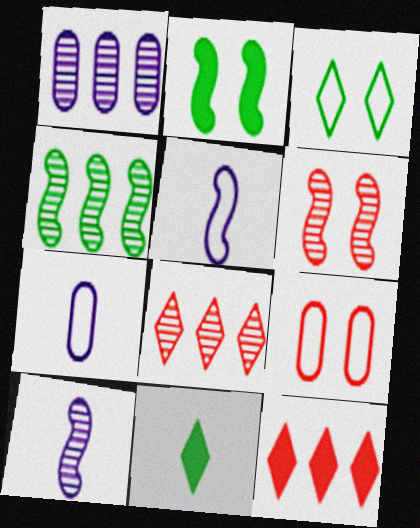[[1, 4, 8], 
[2, 7, 8], 
[4, 6, 10]]